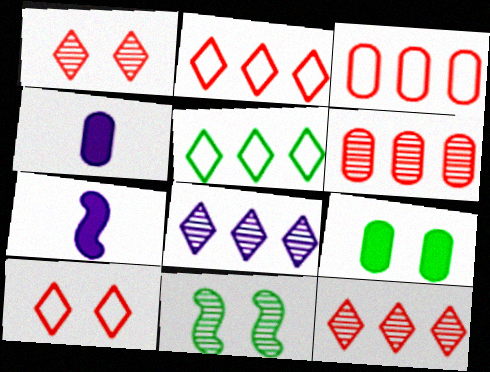[[2, 4, 11]]